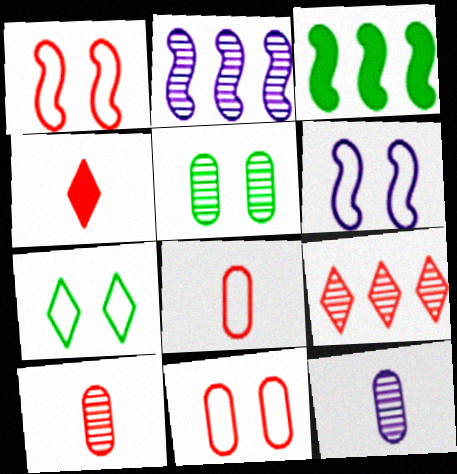[[6, 7, 11]]